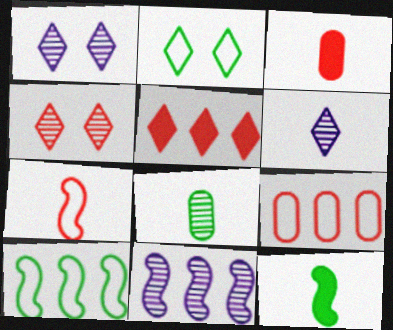[[1, 3, 10], 
[1, 9, 12], 
[2, 3, 11], 
[2, 5, 6], 
[4, 8, 11]]